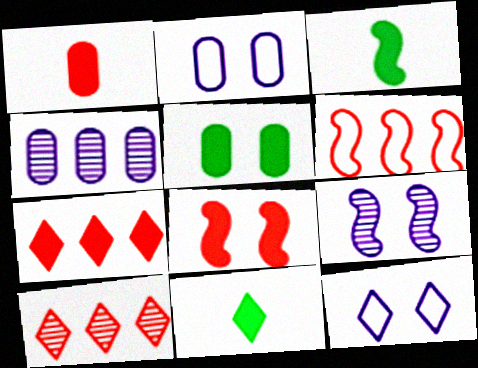[[1, 7, 8], 
[2, 3, 10], 
[3, 6, 9], 
[10, 11, 12]]